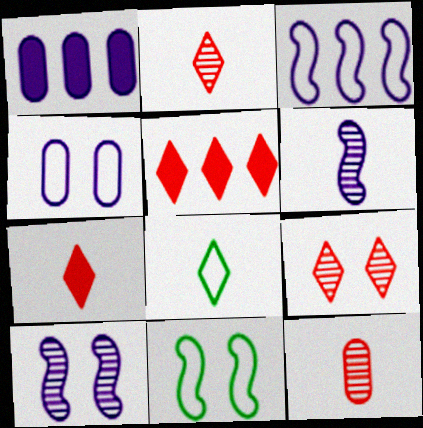[[1, 2, 11]]